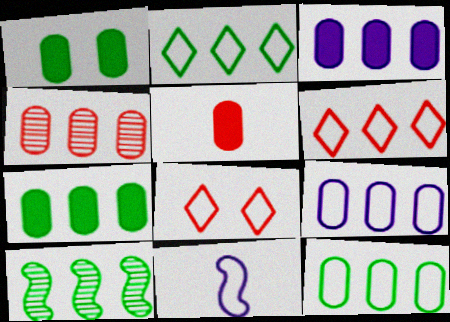[[1, 3, 5], 
[2, 7, 10], 
[3, 4, 12], 
[3, 6, 10], 
[4, 7, 9], 
[8, 11, 12]]